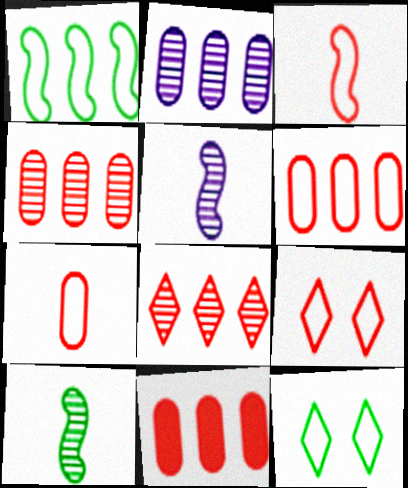[[3, 6, 9], 
[4, 6, 11], 
[5, 11, 12]]